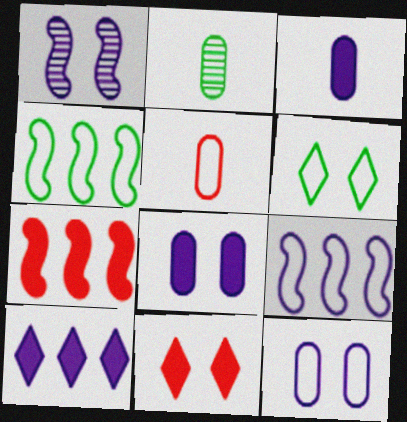[[2, 3, 5], 
[2, 9, 11], 
[5, 6, 9]]